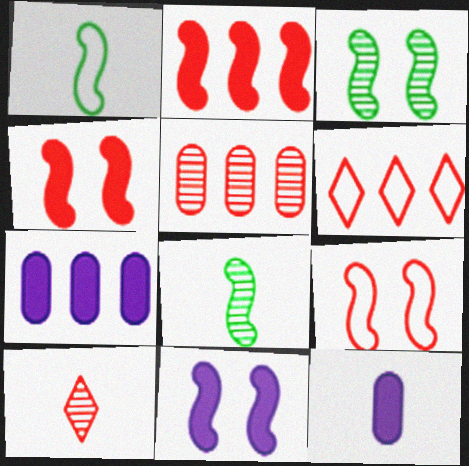[[1, 10, 12], 
[2, 5, 6], 
[3, 6, 12], 
[3, 9, 11]]